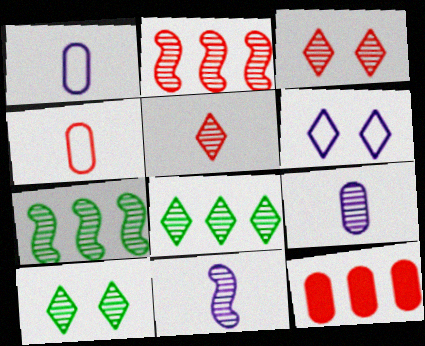[[2, 9, 10], 
[3, 7, 9]]